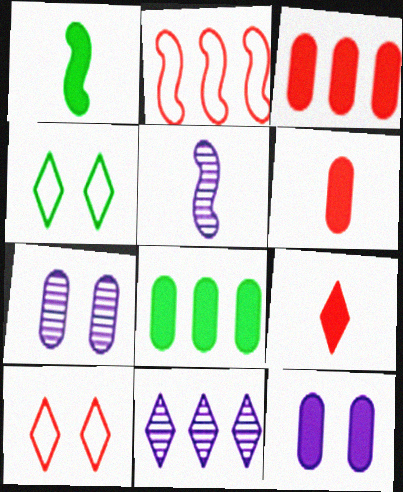[[2, 8, 11], 
[3, 4, 5], 
[4, 9, 11], 
[5, 7, 11], 
[5, 8, 10], 
[6, 8, 12]]